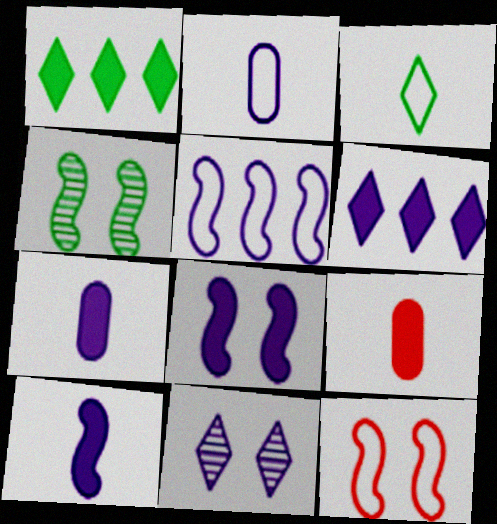[[1, 8, 9], 
[4, 8, 12], 
[5, 7, 11], 
[6, 7, 8]]